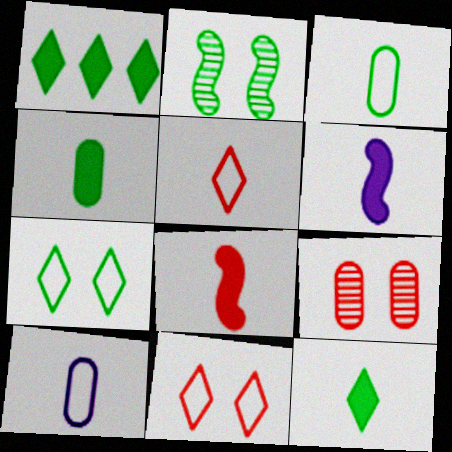[[1, 2, 3]]